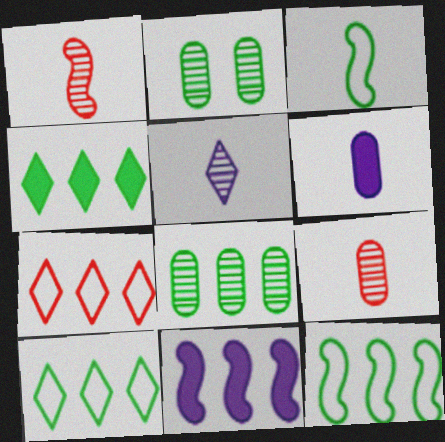[[2, 3, 4], 
[4, 8, 12], 
[7, 8, 11]]